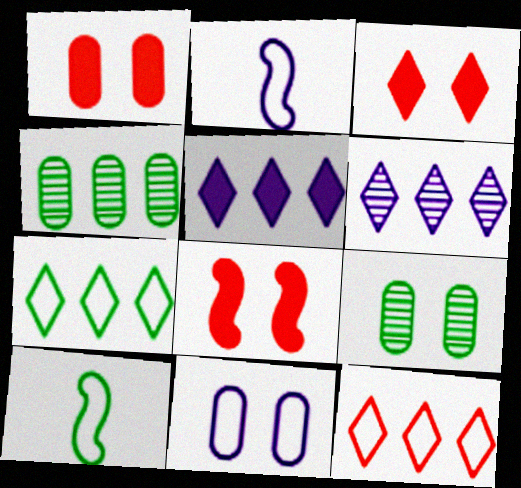[[1, 3, 8], 
[1, 6, 10], 
[1, 9, 11], 
[2, 3, 4], 
[10, 11, 12]]